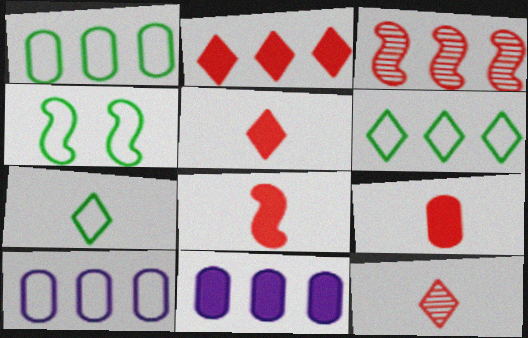[[1, 4, 7], 
[3, 6, 11], 
[4, 11, 12], 
[5, 8, 9]]